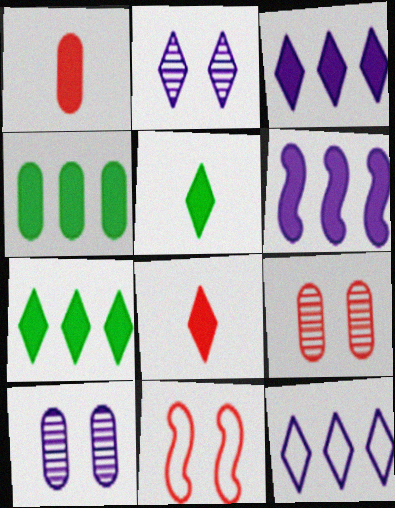[]